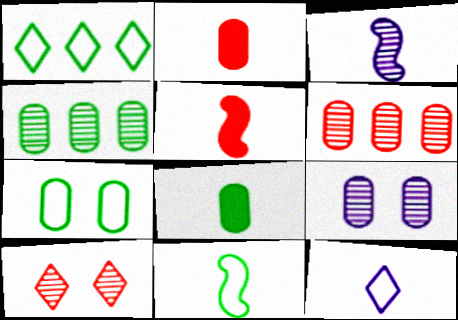[[1, 5, 9], 
[1, 7, 11], 
[3, 4, 10], 
[3, 5, 11], 
[4, 7, 8]]